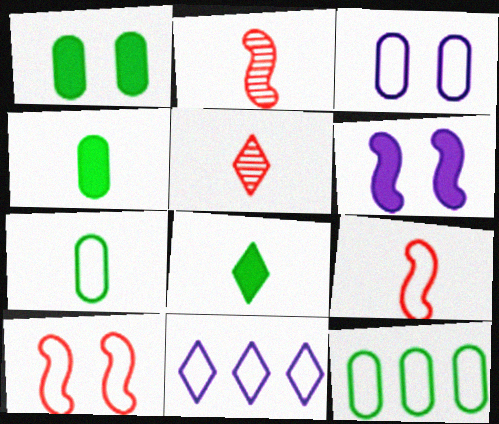[[1, 2, 11], 
[5, 6, 12], 
[7, 10, 11]]